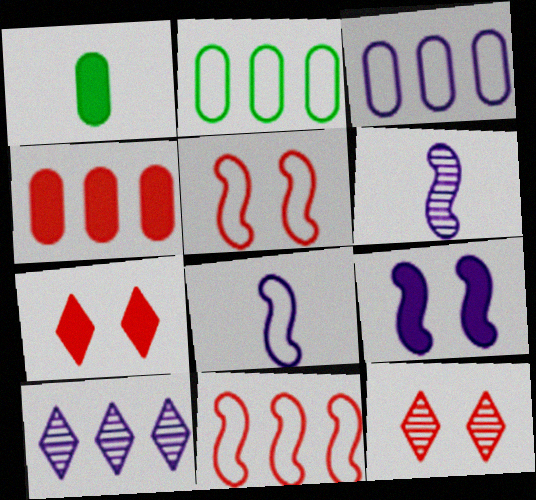[[1, 5, 10], 
[2, 6, 7]]